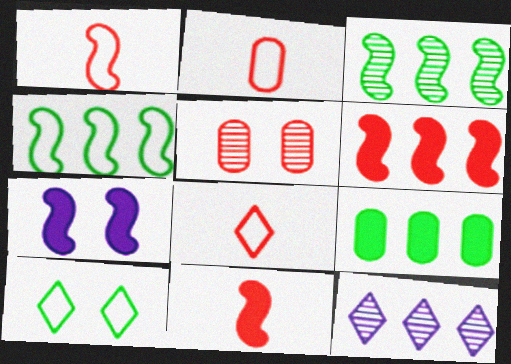[[1, 2, 8], 
[1, 3, 7], 
[5, 6, 8], 
[5, 7, 10]]